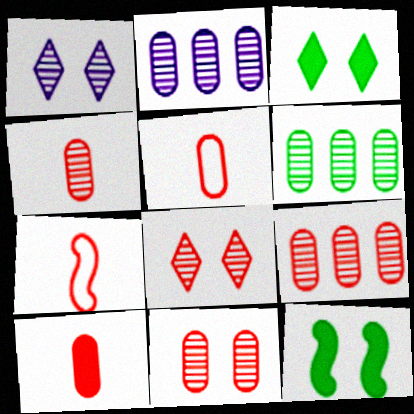[[2, 3, 7], 
[2, 6, 9], 
[4, 5, 10], 
[4, 9, 11]]